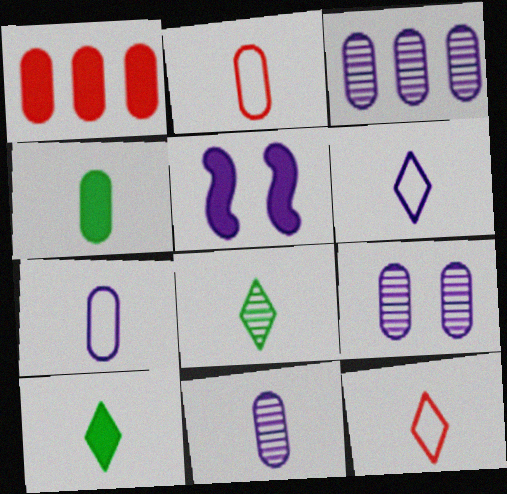[[1, 5, 10], 
[2, 4, 11], 
[3, 5, 6], 
[3, 9, 11]]